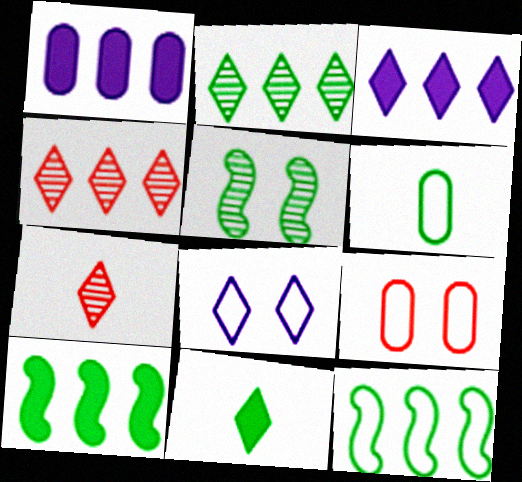[[1, 4, 12], 
[4, 8, 11]]